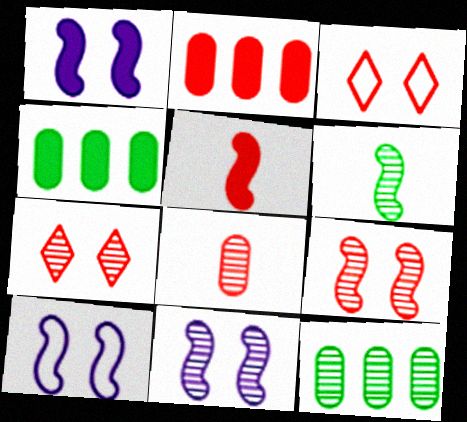[[1, 10, 11]]